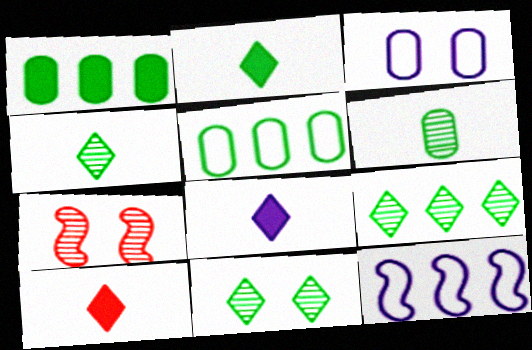[[2, 8, 10], 
[4, 9, 11], 
[5, 7, 8]]